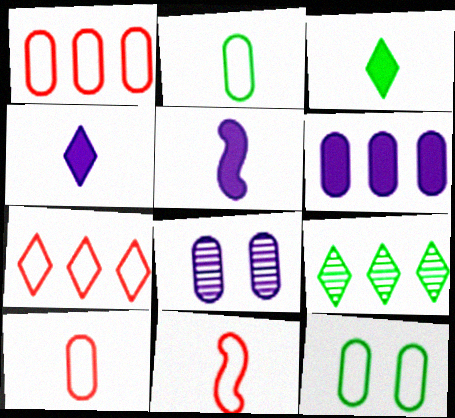[]